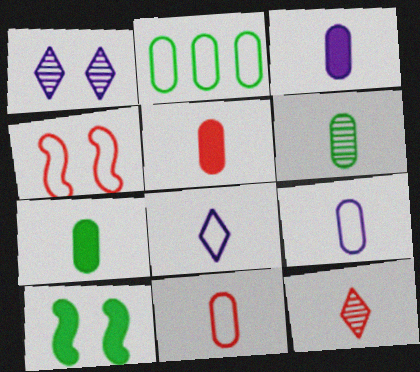[[2, 4, 8], 
[3, 5, 7], 
[3, 6, 11], 
[5, 6, 9]]